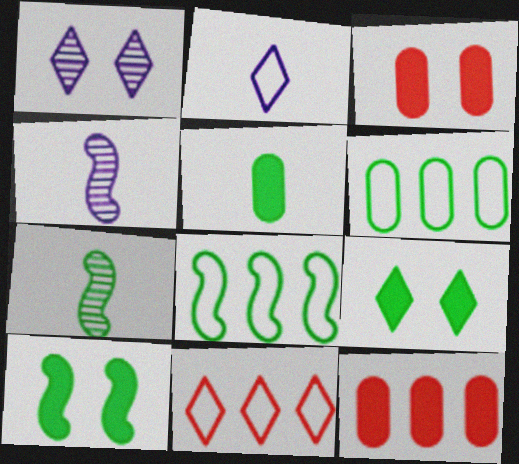[[6, 7, 9], 
[7, 8, 10]]